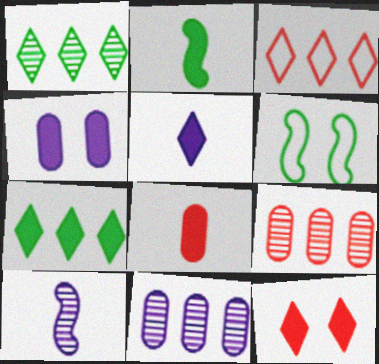[[2, 5, 8], 
[5, 6, 9], 
[5, 7, 12]]